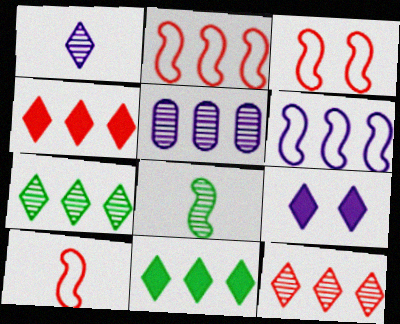[[2, 3, 10], 
[2, 5, 11]]